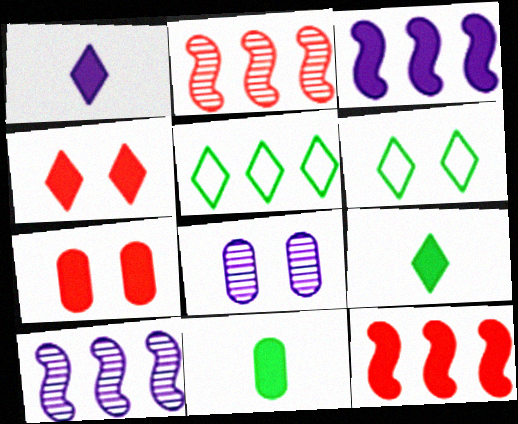[[3, 4, 11], 
[3, 7, 9]]